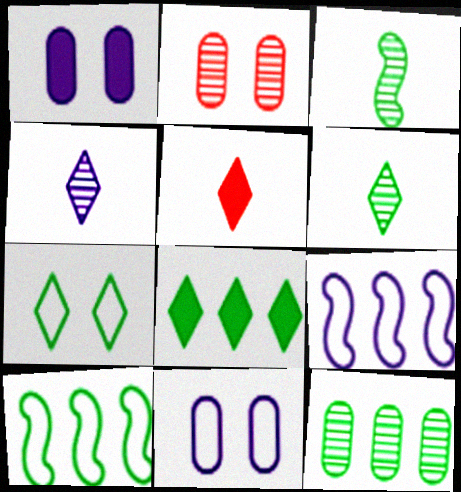[[1, 4, 9], 
[6, 7, 8], 
[8, 10, 12]]